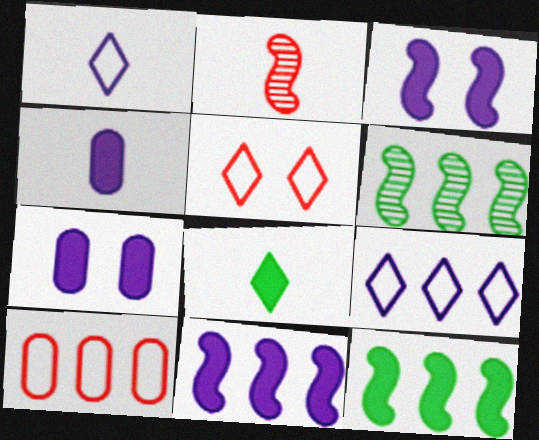[[4, 5, 6]]